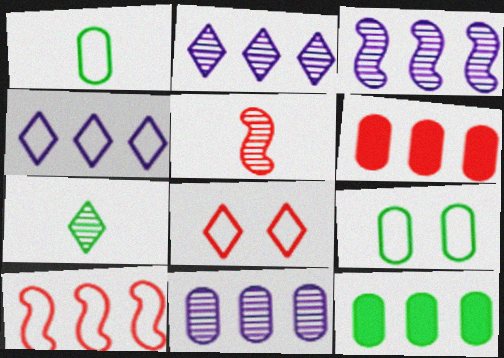[[2, 3, 11], 
[2, 10, 12], 
[5, 6, 8]]